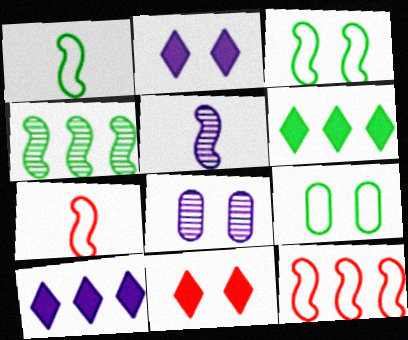[[3, 8, 11], 
[6, 7, 8]]